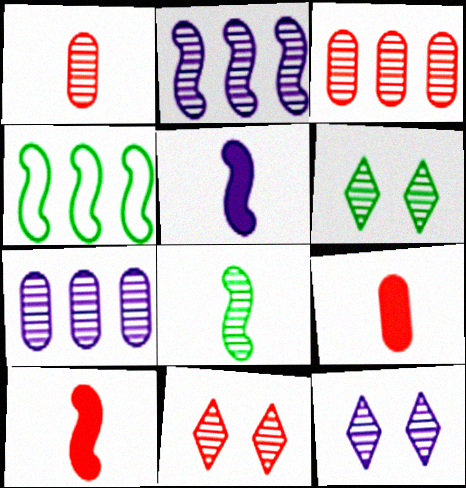[[1, 2, 6], 
[3, 8, 12], 
[4, 9, 12], 
[6, 11, 12], 
[7, 8, 11]]